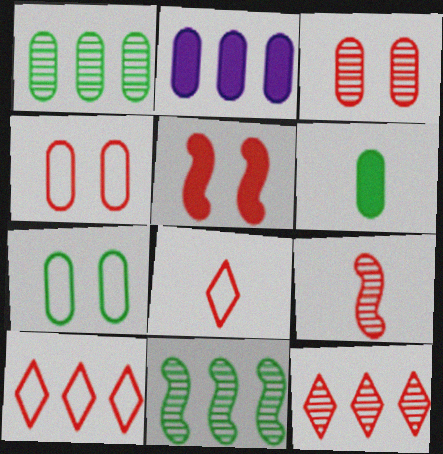[[1, 6, 7], 
[2, 10, 11], 
[3, 9, 12]]